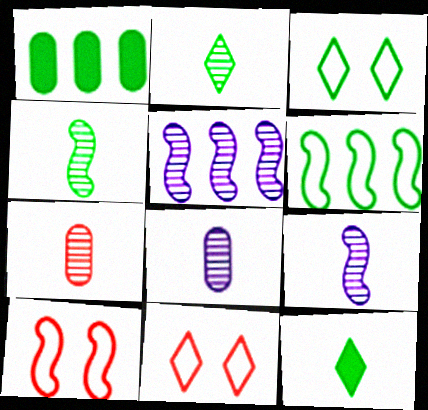[[1, 3, 4], 
[1, 9, 11], 
[2, 7, 9]]